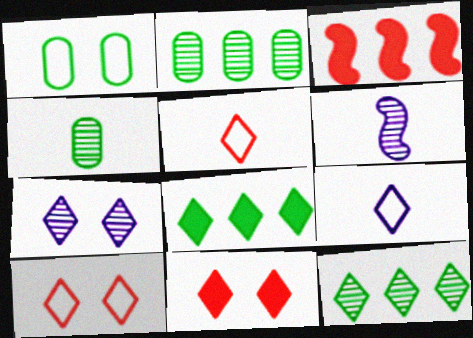[[5, 7, 8], 
[9, 11, 12]]